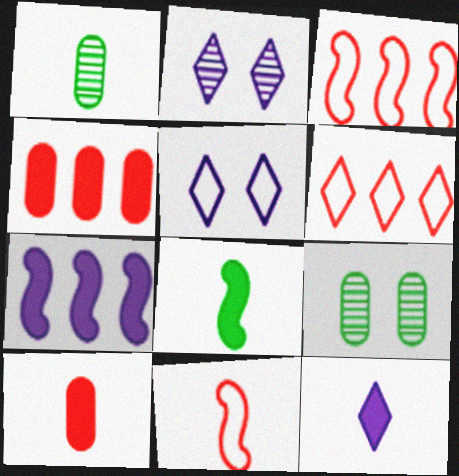[[1, 11, 12], 
[3, 9, 12], 
[8, 10, 12]]